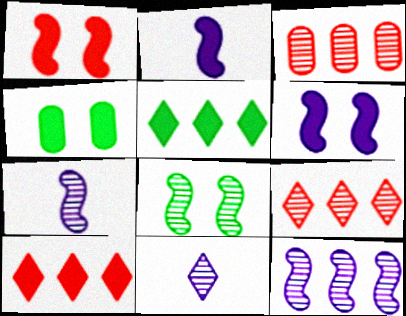[[2, 4, 10], 
[3, 8, 11]]